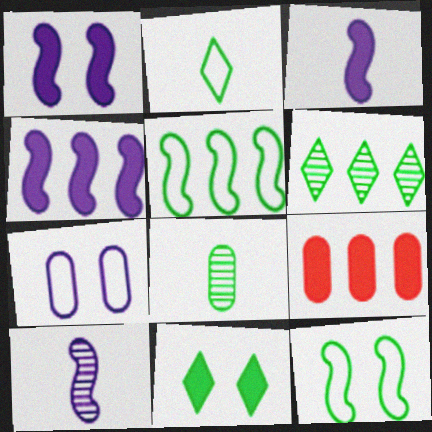[[1, 3, 4], 
[2, 6, 11], 
[3, 9, 11], 
[5, 8, 11], 
[7, 8, 9]]